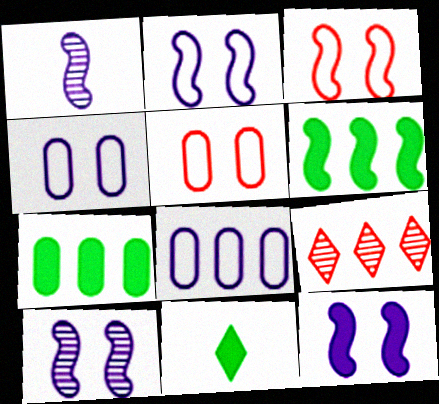[[1, 3, 6], 
[2, 10, 12], 
[6, 8, 9]]